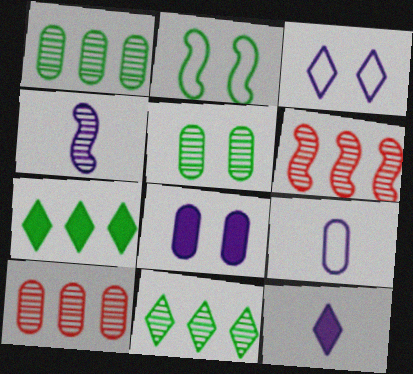[[2, 10, 12], 
[4, 9, 12]]